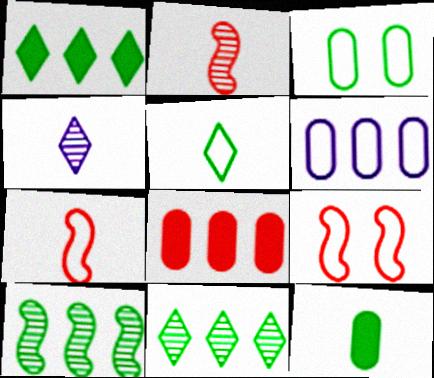[[4, 7, 12], 
[5, 6, 9]]